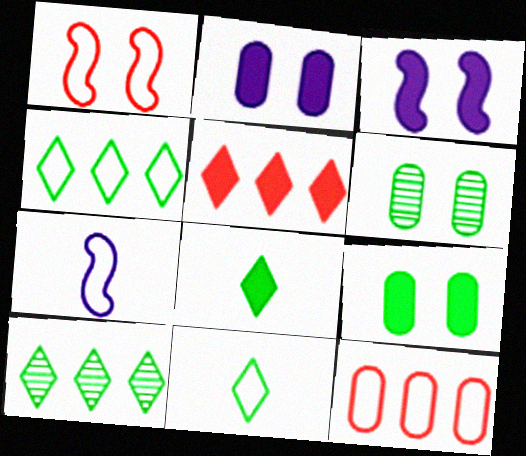[[5, 6, 7]]